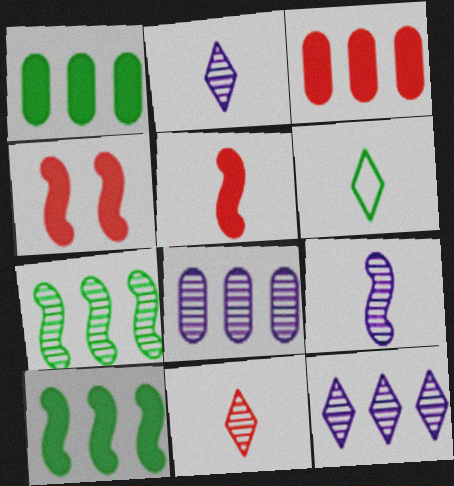[[4, 6, 8]]